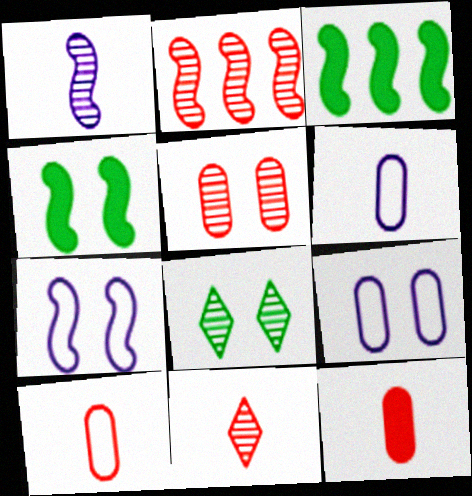[[2, 5, 11], 
[3, 9, 11]]